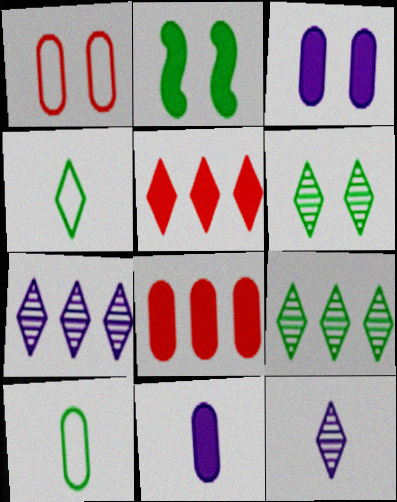[[2, 5, 11], 
[2, 9, 10]]